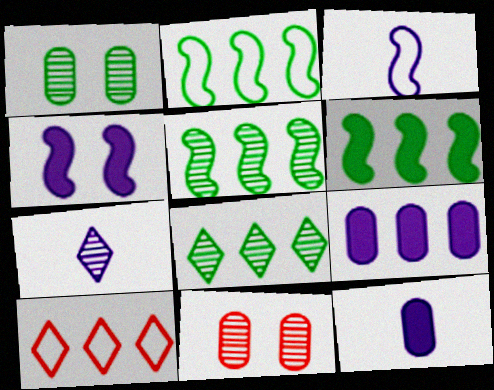[[2, 5, 6], 
[3, 7, 12], 
[5, 7, 11], 
[5, 9, 10]]